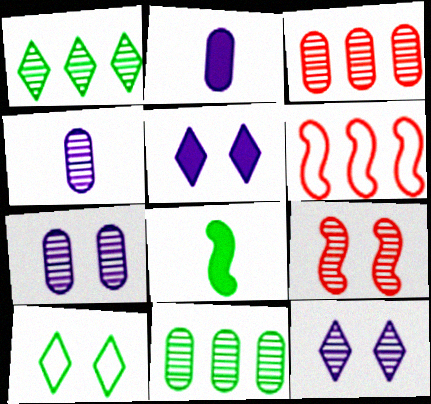[[1, 4, 9], 
[8, 10, 11]]